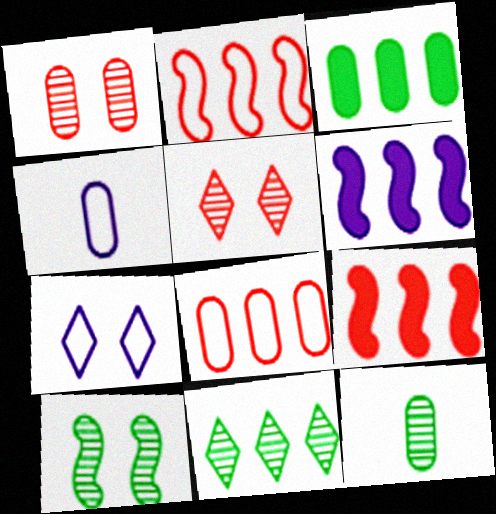[[1, 3, 4], 
[6, 8, 11], 
[7, 9, 12], 
[10, 11, 12]]